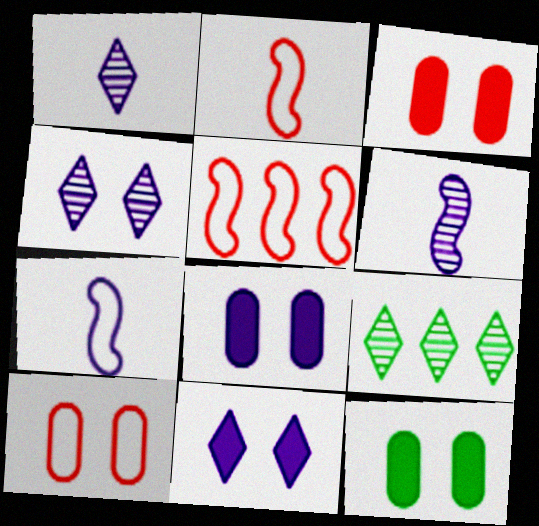[[1, 5, 12], 
[2, 8, 9], 
[3, 7, 9], 
[3, 8, 12]]